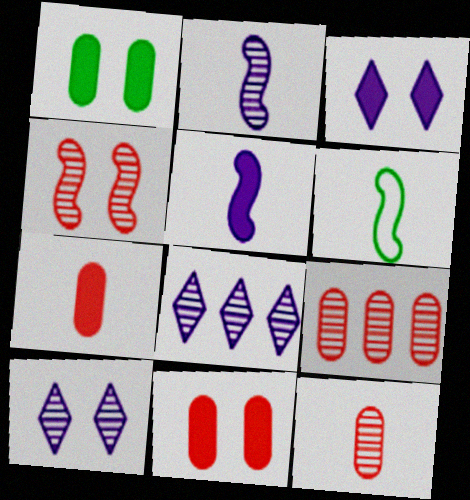[[3, 6, 9], 
[6, 8, 11]]